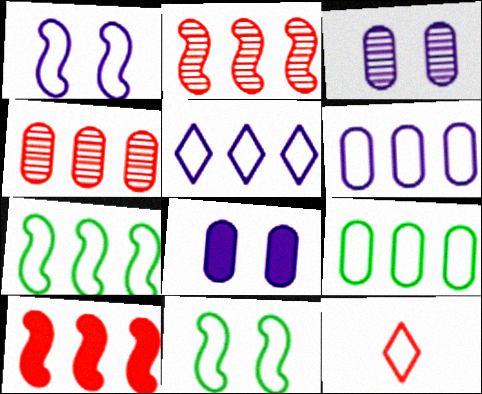[[1, 9, 12], 
[6, 11, 12]]